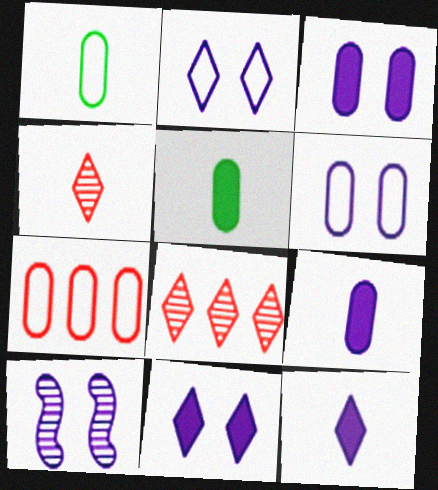[[1, 6, 7], 
[2, 3, 10], 
[6, 10, 11]]